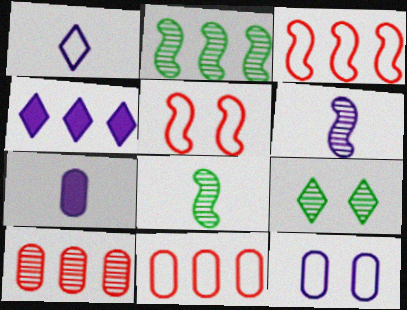[[1, 6, 7], 
[2, 4, 11], 
[3, 7, 9], 
[4, 6, 12], 
[6, 9, 10]]